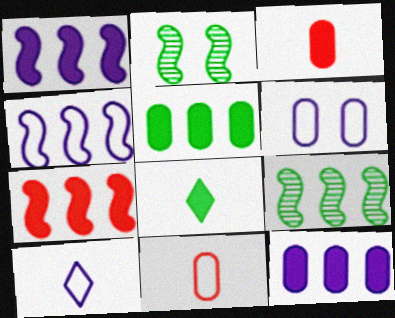[[4, 6, 10], 
[4, 7, 9]]